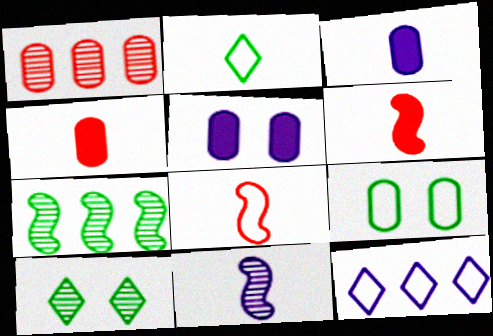[[1, 3, 9], 
[1, 10, 11], 
[2, 4, 11], 
[5, 11, 12], 
[8, 9, 12]]